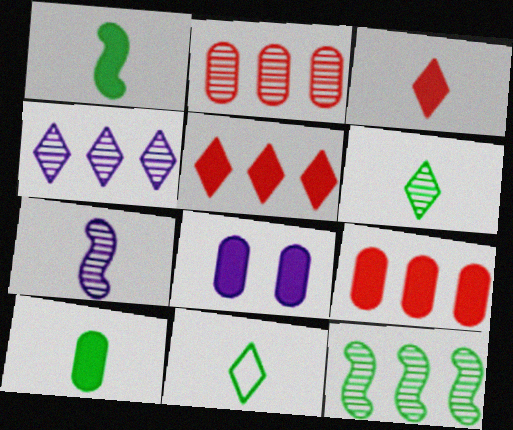[[1, 5, 8], 
[2, 4, 12], 
[8, 9, 10]]